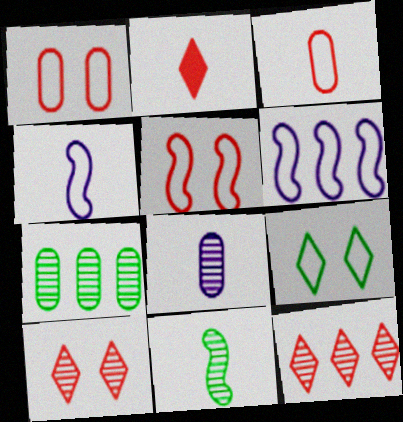[[3, 6, 9]]